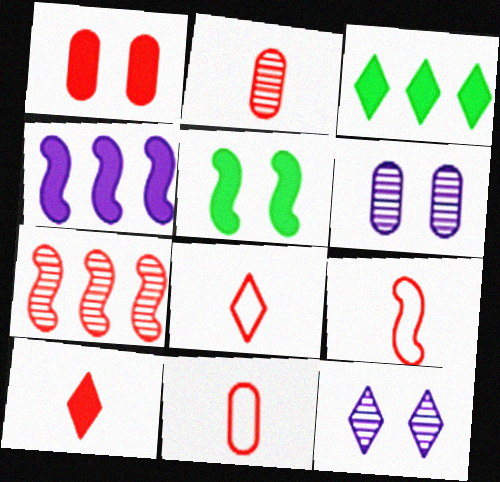[[1, 7, 8], 
[2, 9, 10], 
[3, 6, 9], 
[3, 8, 12], 
[8, 9, 11]]